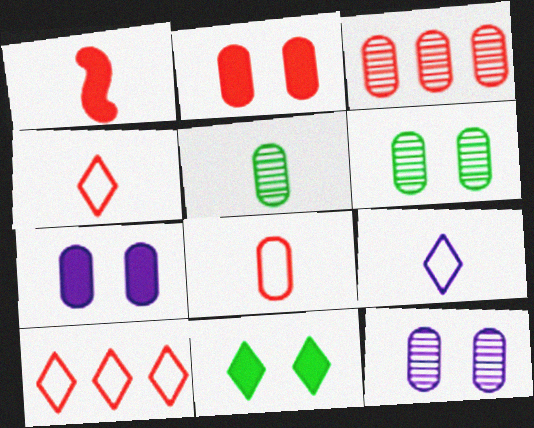[[1, 5, 9], 
[2, 3, 8], 
[3, 5, 12]]